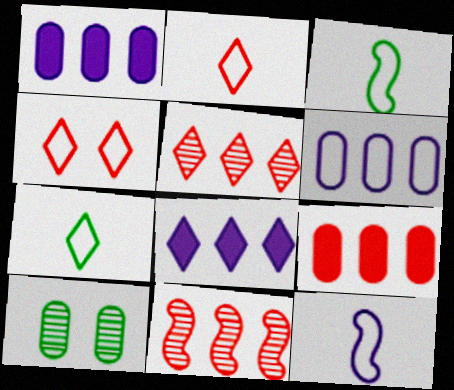[[3, 4, 6]]